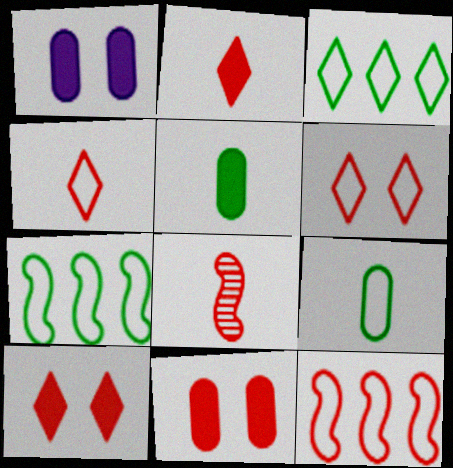[[1, 3, 8]]